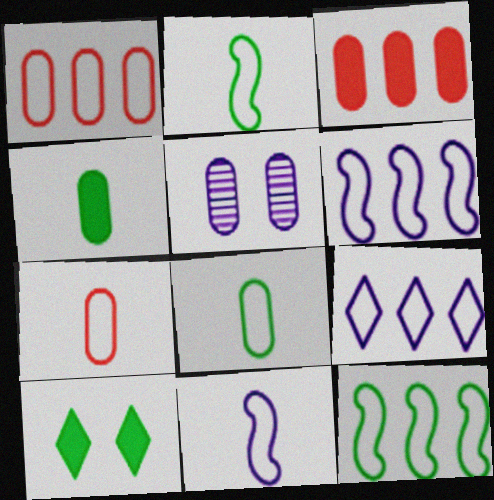[[1, 4, 5], 
[1, 9, 12], 
[3, 5, 8]]